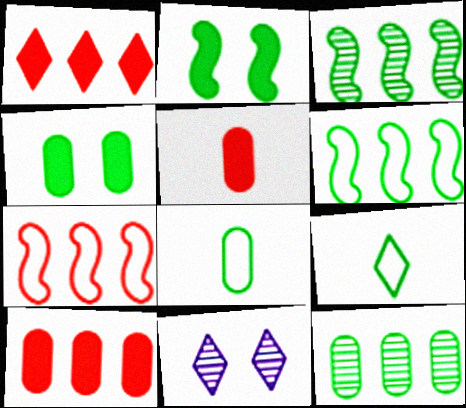[[1, 9, 11], 
[2, 9, 12], 
[3, 4, 9], 
[4, 8, 12], 
[5, 6, 11]]